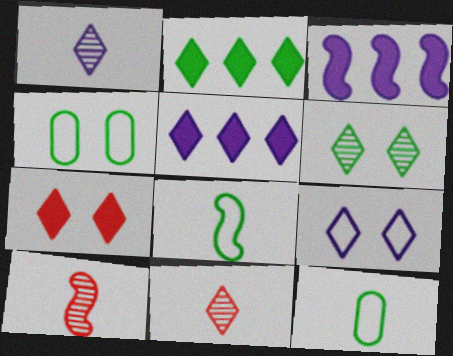[[1, 5, 9], 
[2, 9, 11], 
[3, 4, 11], 
[4, 5, 10], 
[6, 7, 9]]